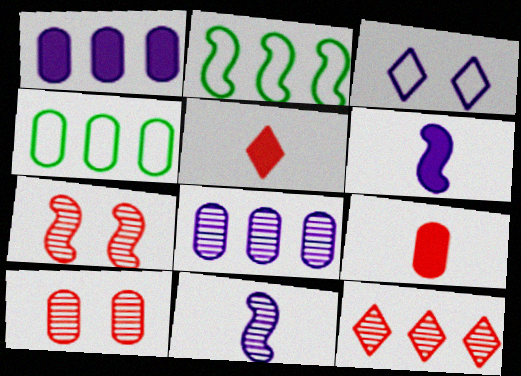[[1, 2, 12], 
[1, 3, 11], 
[2, 6, 7], 
[3, 6, 8]]